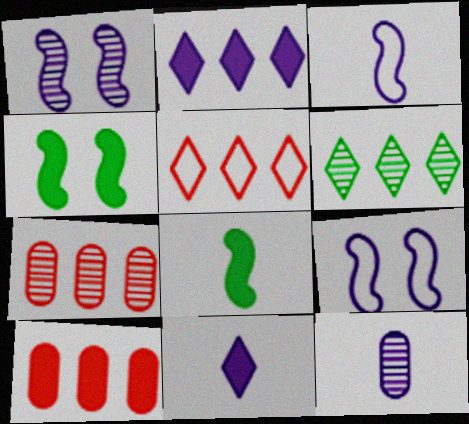[[2, 5, 6], 
[2, 9, 12], 
[3, 11, 12], 
[4, 5, 12], 
[4, 10, 11]]